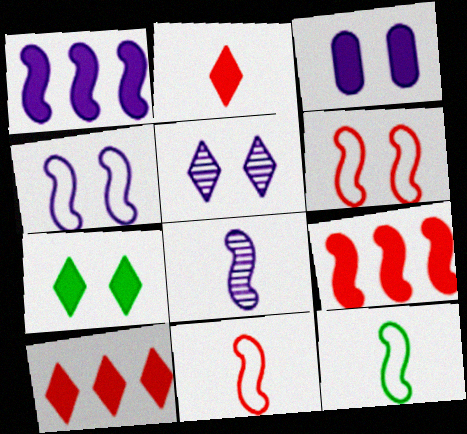[[1, 4, 8], 
[3, 4, 5]]